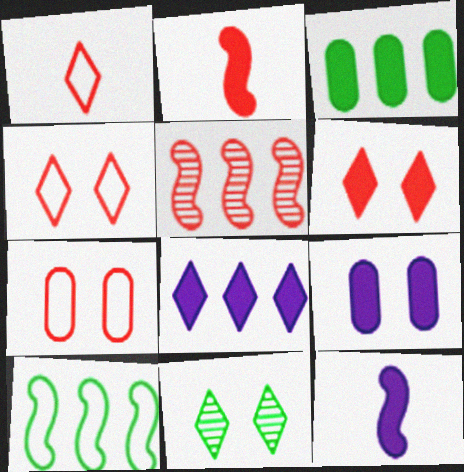[[1, 8, 11], 
[3, 6, 12], 
[8, 9, 12]]